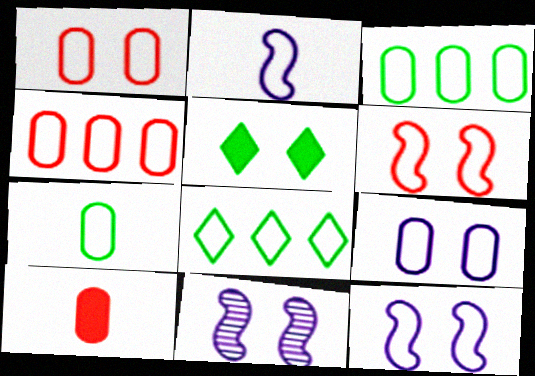[[1, 2, 8], 
[1, 5, 11], 
[4, 7, 9], 
[8, 10, 11]]